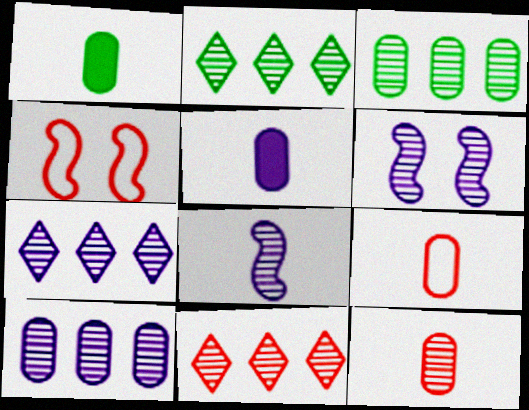[[1, 4, 7], 
[2, 4, 5], 
[2, 6, 12], 
[2, 7, 11]]